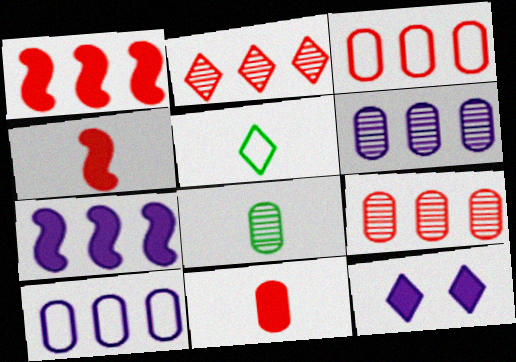[[1, 2, 3], 
[2, 5, 12]]